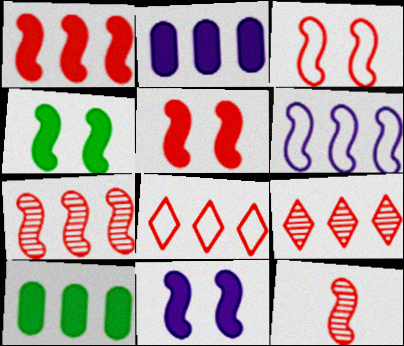[[1, 3, 12], 
[4, 5, 11], 
[4, 6, 12], 
[6, 9, 10]]